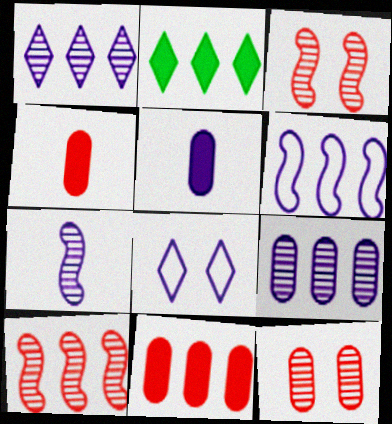[]